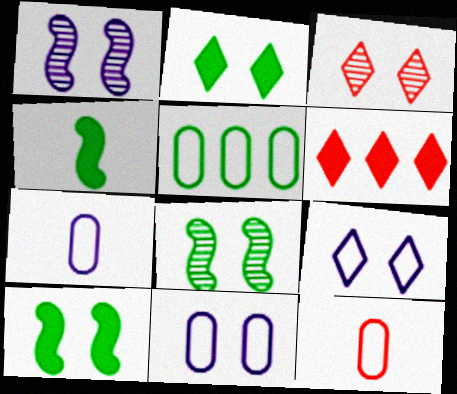[[2, 3, 9], 
[3, 10, 11], 
[5, 11, 12], 
[6, 7, 8]]